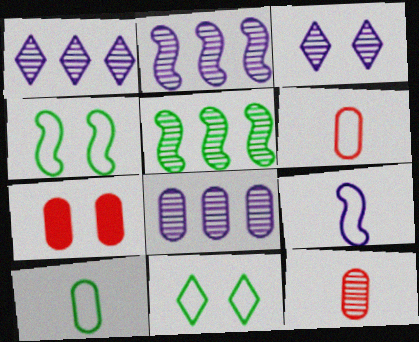[[1, 2, 8], 
[3, 4, 7], 
[3, 5, 12], 
[7, 8, 10]]